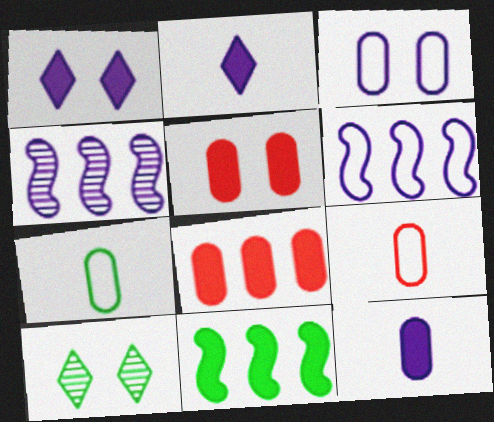[[2, 3, 4], 
[2, 5, 11], 
[7, 10, 11]]